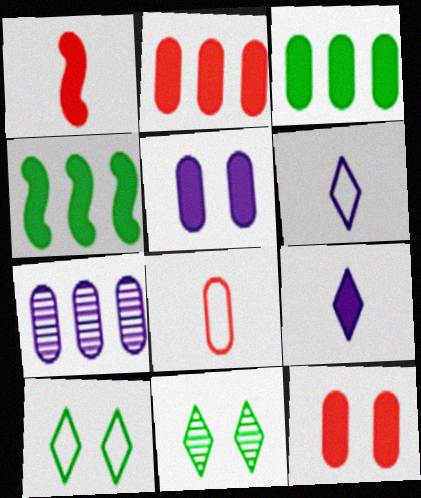[[1, 7, 10], 
[4, 9, 12]]